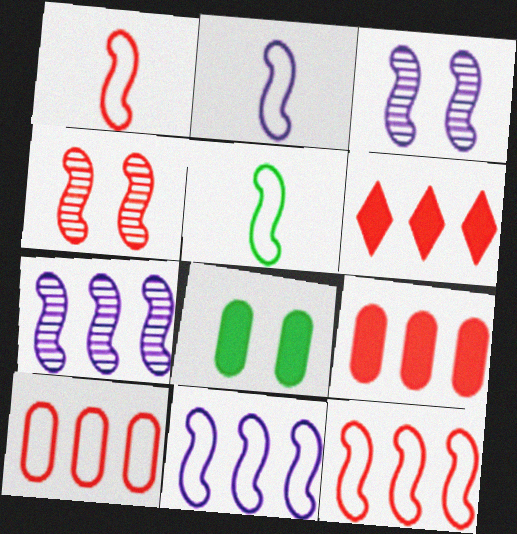[[1, 2, 5]]